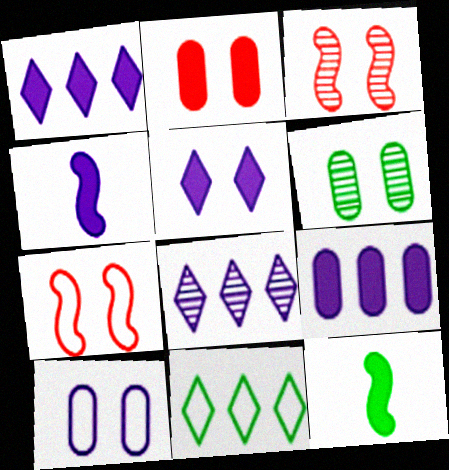[[1, 2, 12], 
[2, 6, 10], 
[4, 5, 9], 
[4, 8, 10], 
[5, 6, 7], 
[6, 11, 12]]